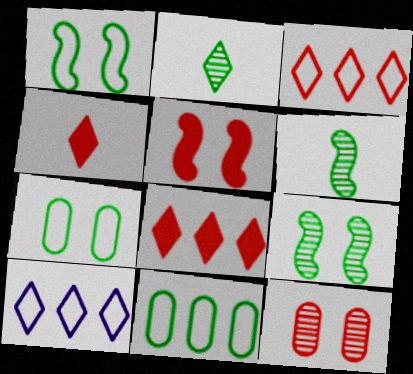[]